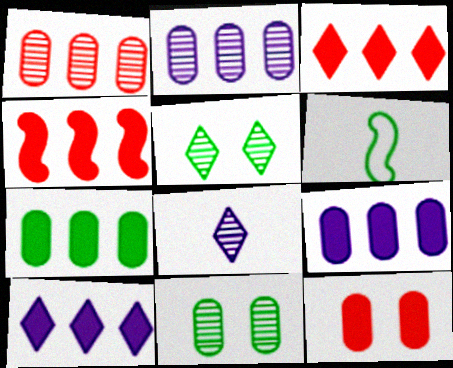[[4, 7, 10], 
[5, 6, 7]]